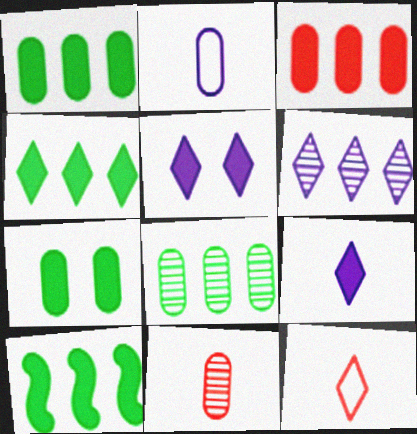[[1, 4, 10]]